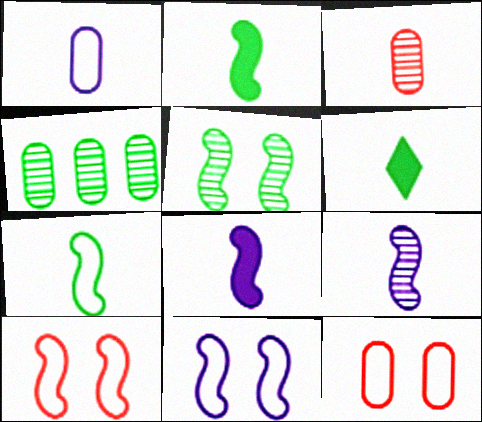[]